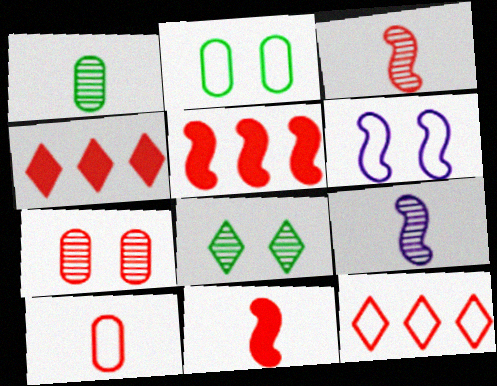[[1, 4, 6], 
[2, 4, 9], 
[7, 11, 12]]